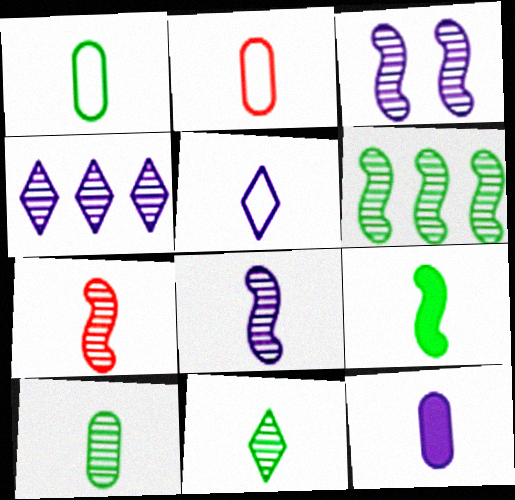[[1, 9, 11], 
[2, 10, 12], 
[3, 6, 7], 
[5, 8, 12]]